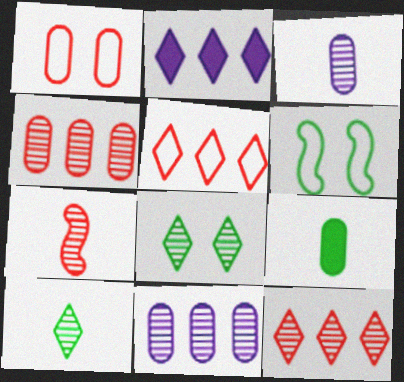[[1, 9, 11], 
[3, 7, 10], 
[7, 8, 11]]